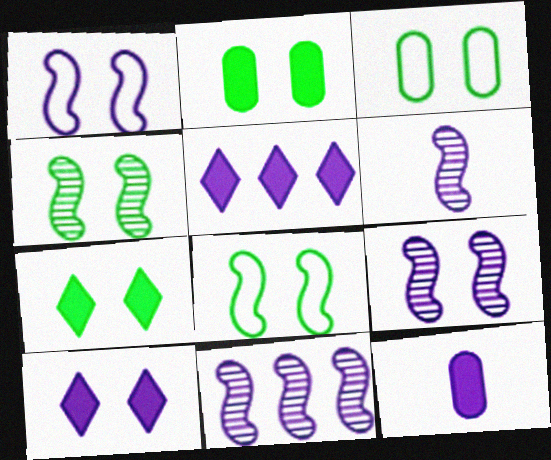[[3, 4, 7], 
[6, 9, 11]]